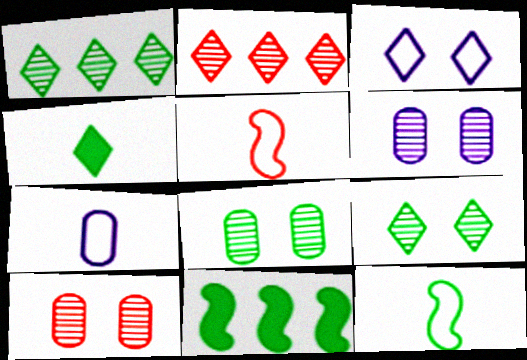[[2, 3, 4], 
[6, 8, 10]]